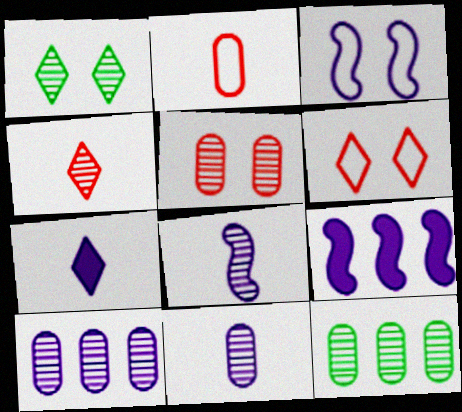[[1, 2, 9], 
[3, 7, 10], 
[3, 8, 9], 
[5, 11, 12]]